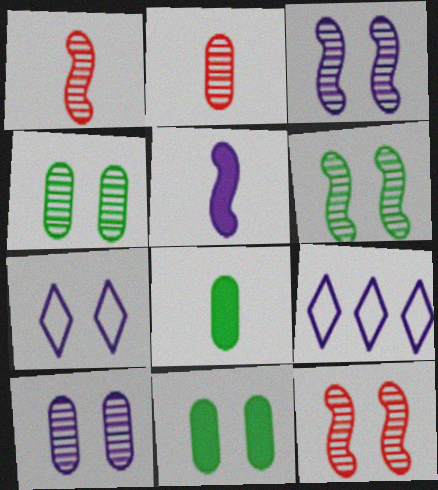[[1, 9, 11], 
[3, 6, 12], 
[5, 9, 10], 
[7, 11, 12], 
[8, 9, 12]]